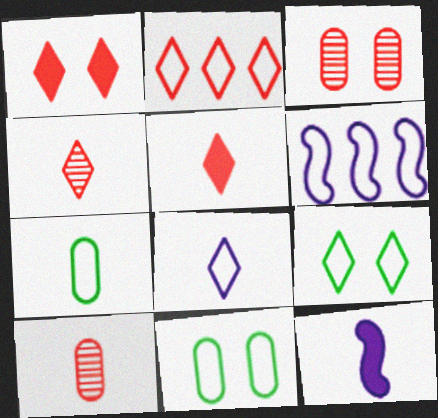[[1, 2, 4], 
[2, 8, 9], 
[4, 7, 12]]